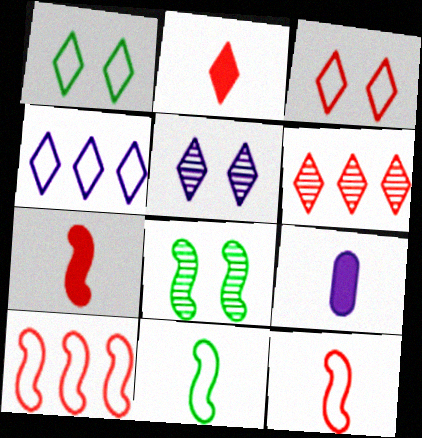[[2, 3, 6]]